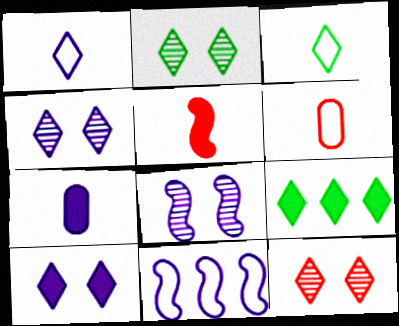[[1, 9, 12], 
[2, 3, 9], 
[2, 4, 12], 
[4, 7, 11], 
[6, 8, 9]]